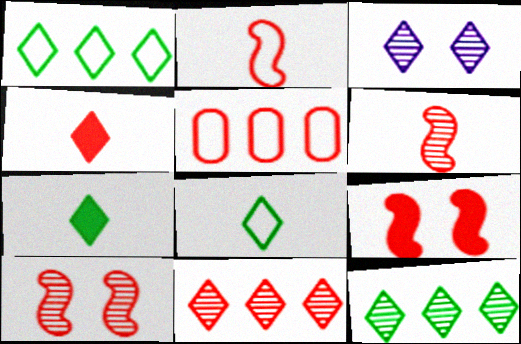[[1, 3, 4], 
[4, 5, 10]]